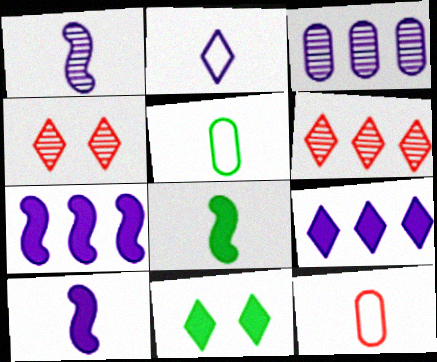[[2, 6, 11], 
[4, 5, 7]]